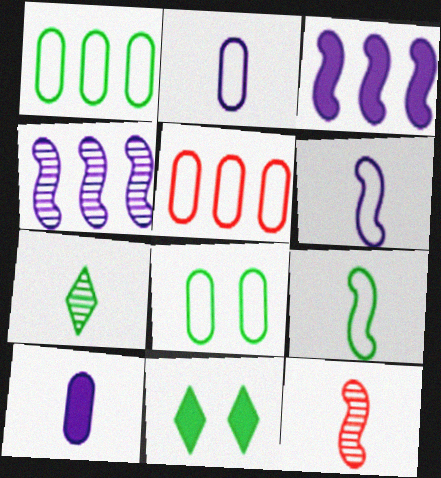[[2, 5, 8]]